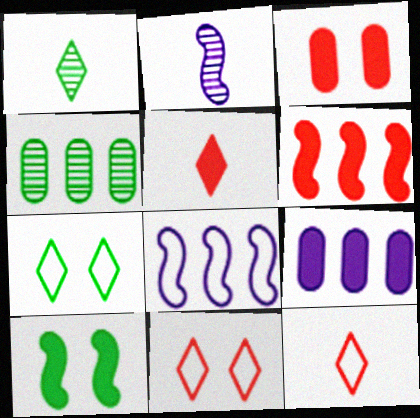[[1, 3, 8], 
[3, 5, 6], 
[5, 9, 10]]